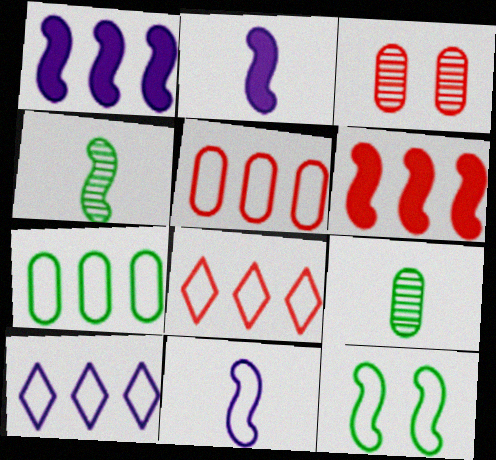[]